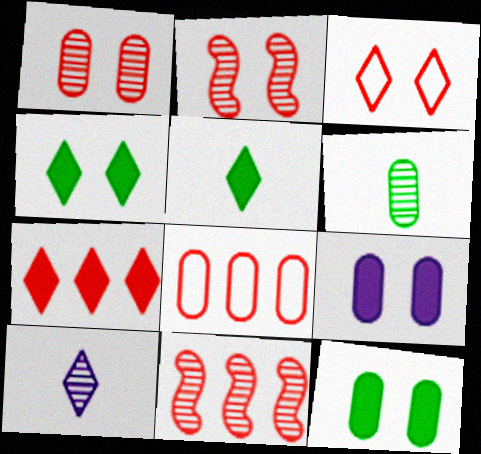[[6, 8, 9], 
[7, 8, 11]]